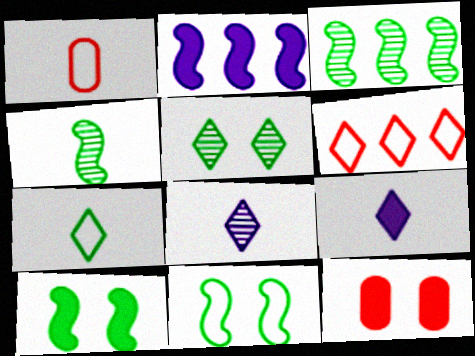[[1, 2, 5], 
[1, 4, 9], 
[5, 6, 9]]